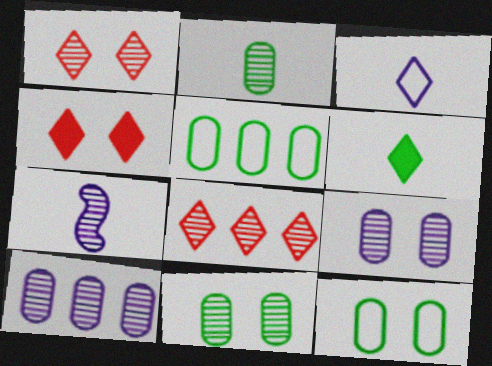[[4, 5, 7], 
[7, 8, 11]]